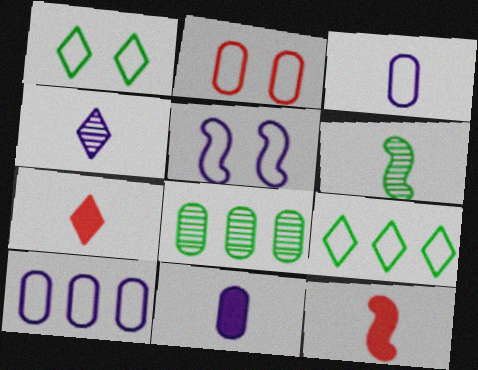[[1, 2, 5], 
[2, 8, 11], 
[3, 6, 7], 
[5, 7, 8]]